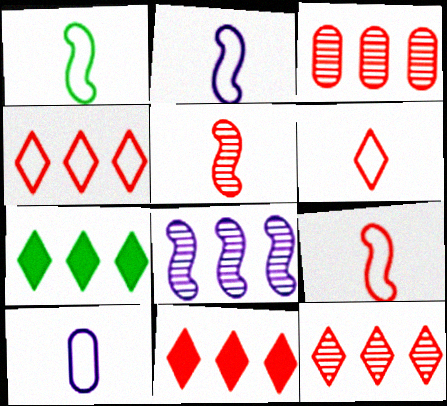[[1, 2, 9], 
[1, 6, 10], 
[4, 11, 12]]